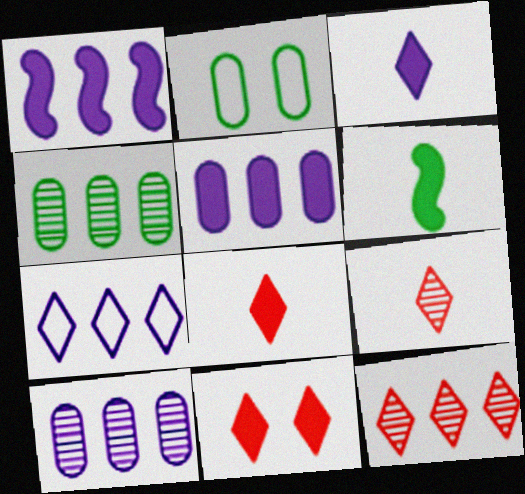[[1, 2, 9], 
[1, 7, 10], 
[5, 6, 11]]